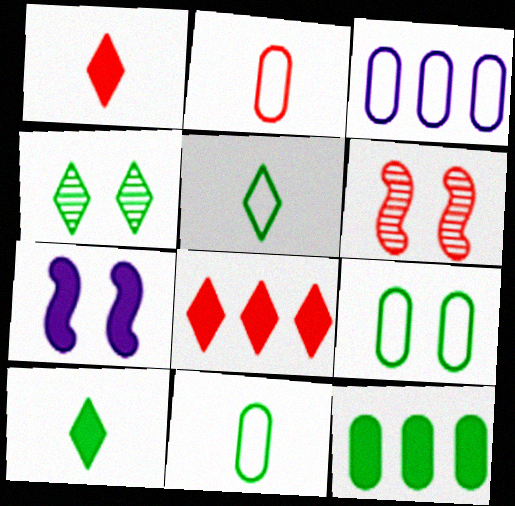[[1, 7, 12], 
[2, 3, 9], 
[2, 6, 8], 
[3, 6, 10]]